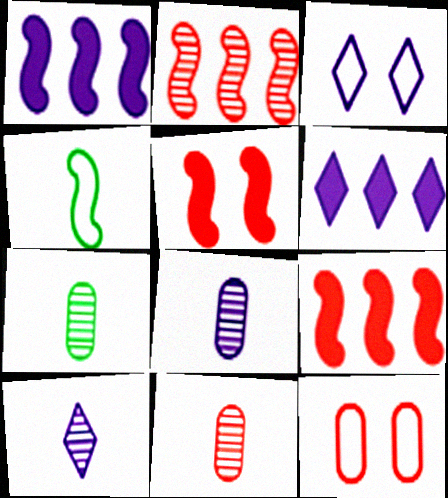[[1, 3, 8], 
[3, 6, 10], 
[3, 7, 9], 
[7, 8, 11]]